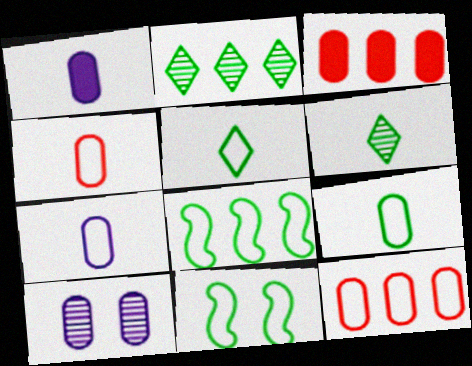[[3, 9, 10], 
[4, 7, 9]]